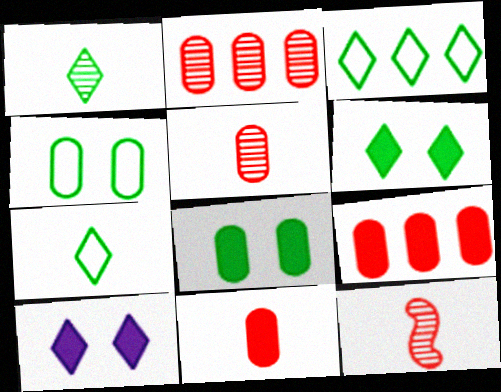[[1, 3, 6]]